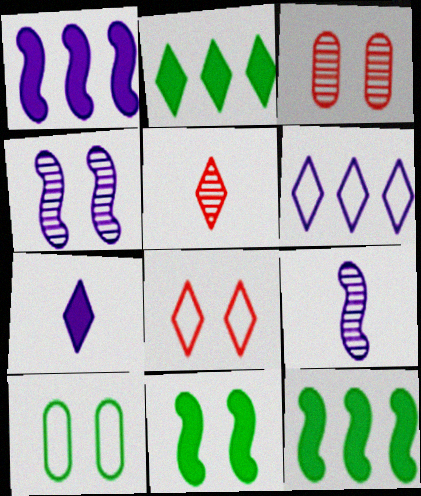[[1, 5, 10]]